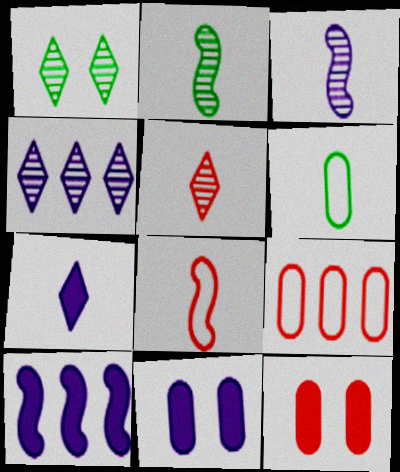[[1, 4, 5], 
[7, 10, 11]]